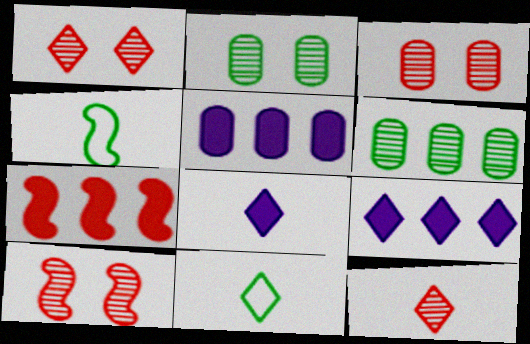[[1, 3, 10], 
[1, 4, 5], 
[1, 9, 11], 
[3, 4, 9], 
[5, 10, 11], 
[8, 11, 12]]